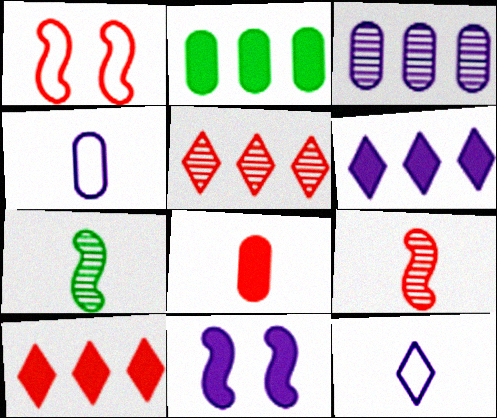[[1, 5, 8], 
[3, 11, 12], 
[7, 8, 12]]